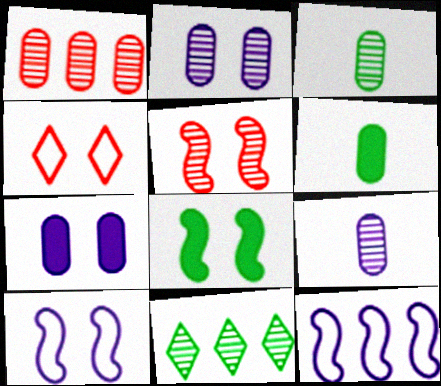[[1, 2, 3], 
[2, 4, 8], 
[5, 8, 10], 
[5, 9, 11]]